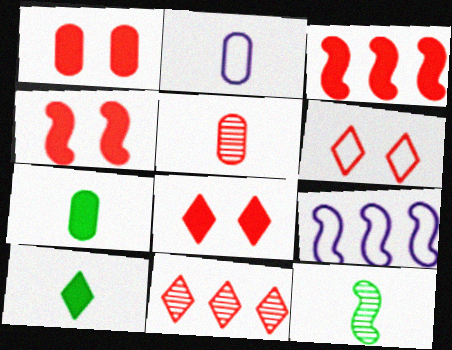[[1, 4, 8], 
[2, 5, 7], 
[3, 5, 6], 
[4, 9, 12]]